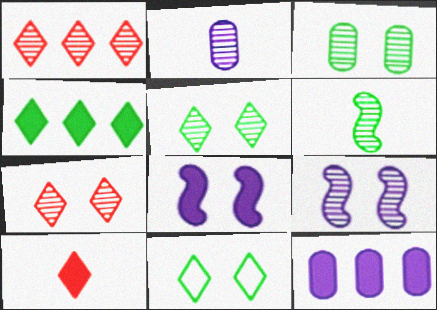[[3, 7, 9]]